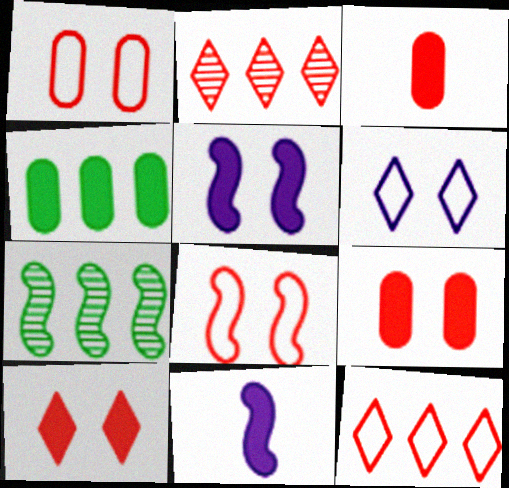[[2, 3, 8], 
[3, 6, 7], 
[4, 10, 11], 
[7, 8, 11]]